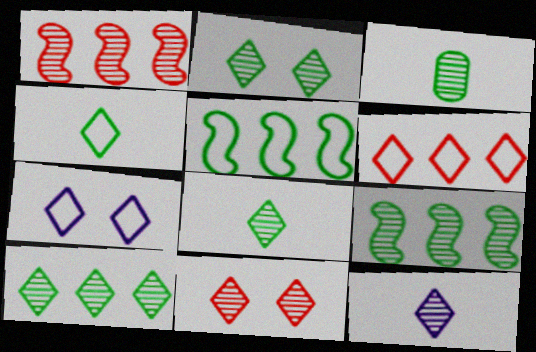[[2, 3, 9], 
[2, 8, 10], 
[4, 6, 7], 
[10, 11, 12]]